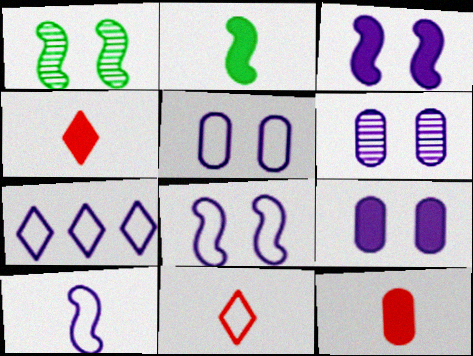[[1, 7, 12], 
[5, 6, 9], 
[5, 7, 10]]